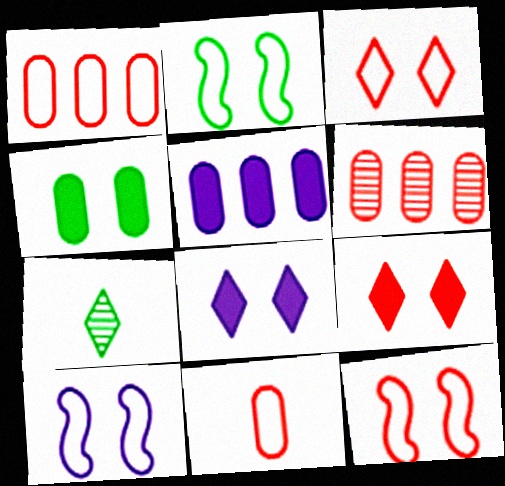[[2, 10, 12], 
[5, 7, 12]]